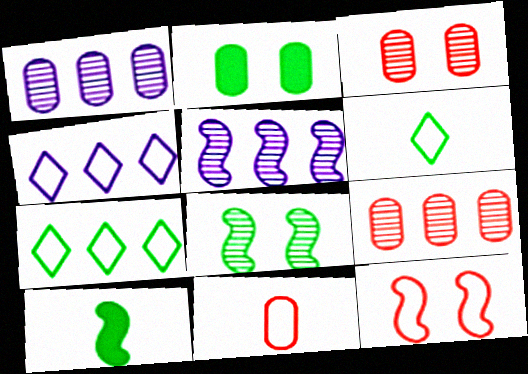[[1, 2, 11], 
[3, 4, 10], 
[5, 10, 12]]